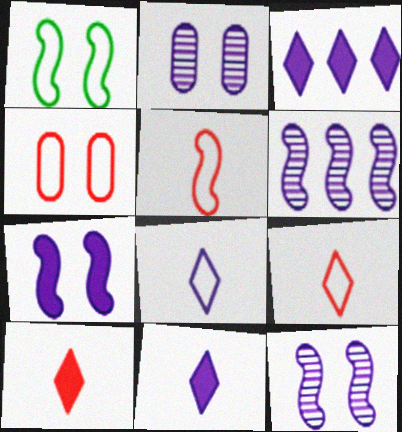[]